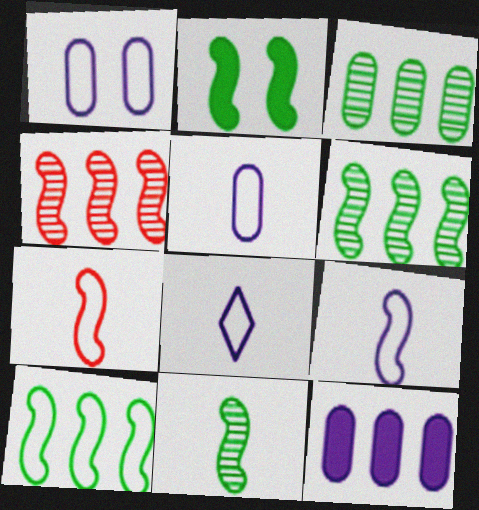[[2, 4, 9], 
[2, 10, 11], 
[5, 8, 9]]